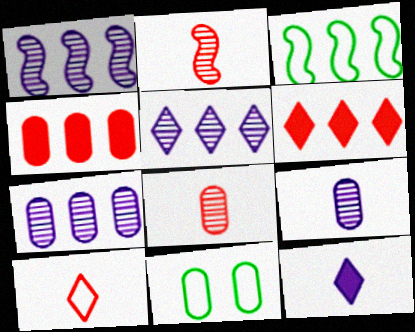[[1, 5, 7], 
[3, 4, 5], 
[3, 6, 7], 
[4, 9, 11]]